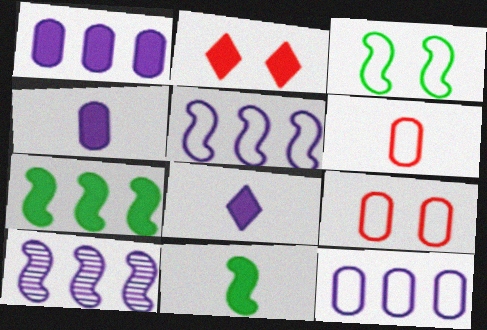[[1, 2, 11], 
[2, 4, 7]]